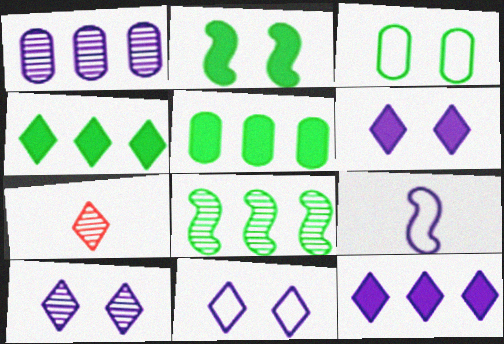[[1, 6, 9], 
[4, 7, 11], 
[6, 10, 11]]